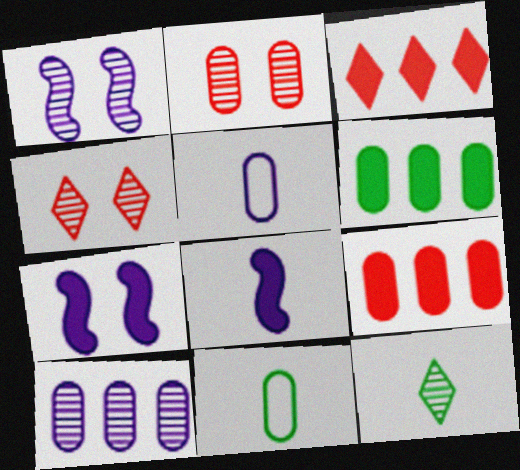[[1, 3, 11], 
[2, 5, 6]]